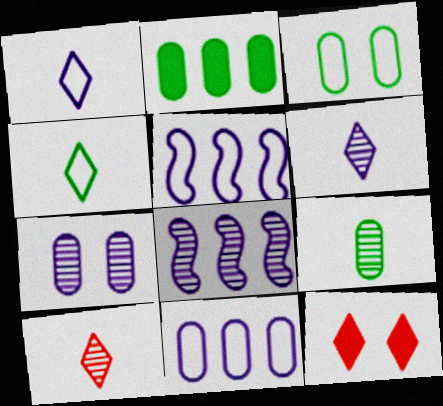[[2, 3, 9], 
[5, 9, 12], 
[6, 7, 8]]